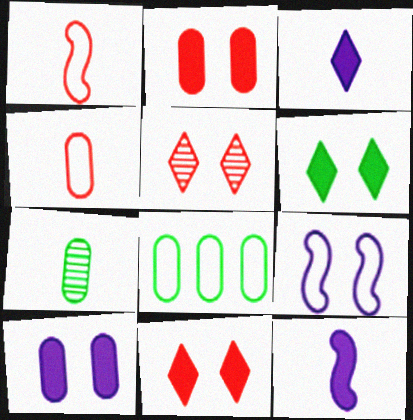[[1, 3, 7], 
[5, 8, 12]]